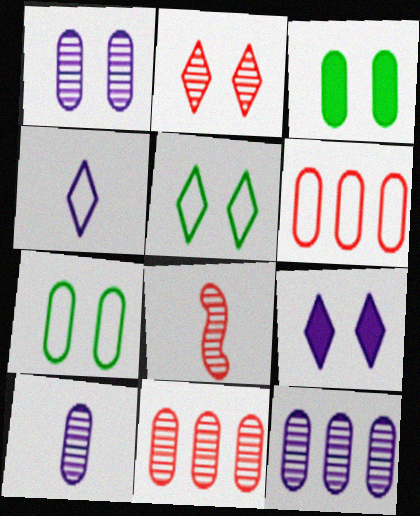[[1, 10, 12], 
[2, 5, 9], 
[2, 8, 11], 
[3, 6, 10]]